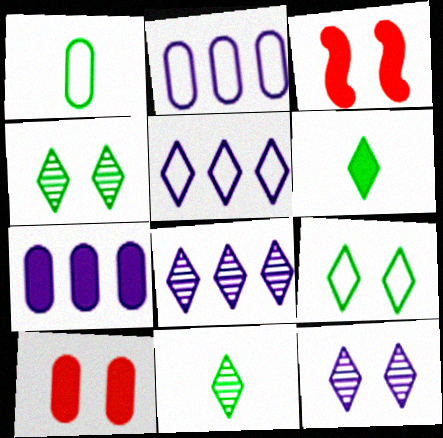[[1, 3, 8], 
[2, 3, 11], 
[3, 6, 7]]